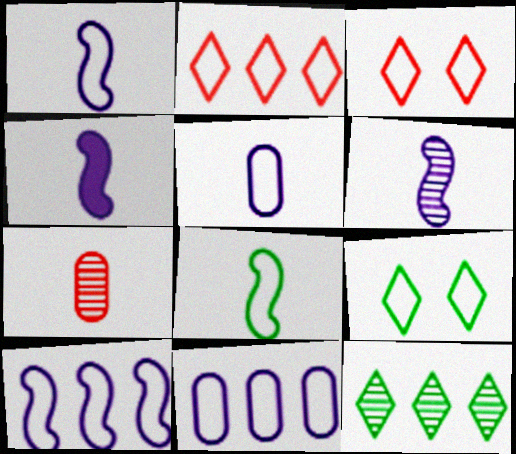[[1, 4, 6], 
[3, 8, 11]]